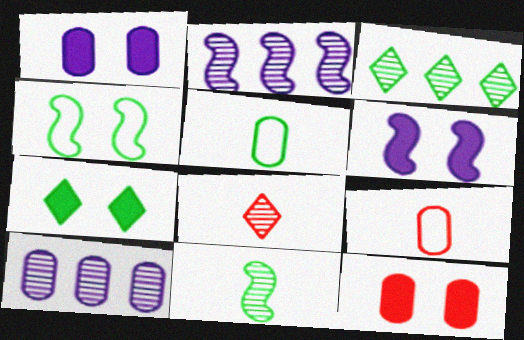[[2, 7, 9], 
[3, 6, 9], 
[5, 10, 12], 
[6, 7, 12]]